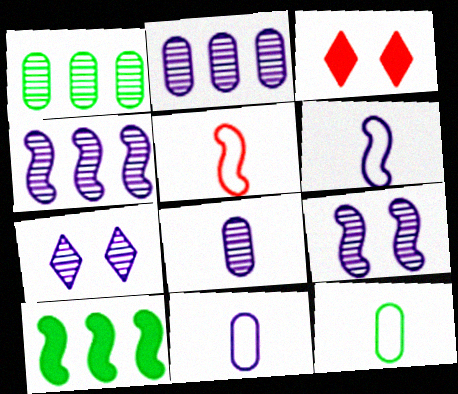[[1, 3, 6], 
[3, 4, 12], 
[4, 7, 8], 
[5, 9, 10]]